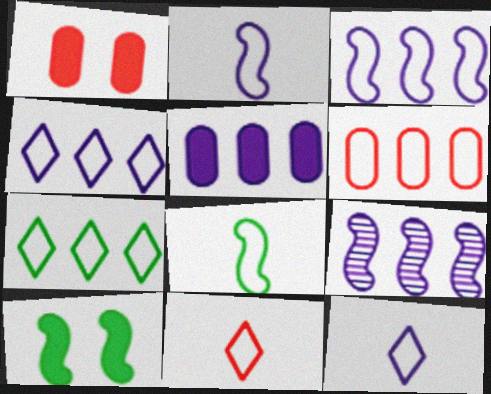[[3, 6, 7], 
[4, 5, 9]]